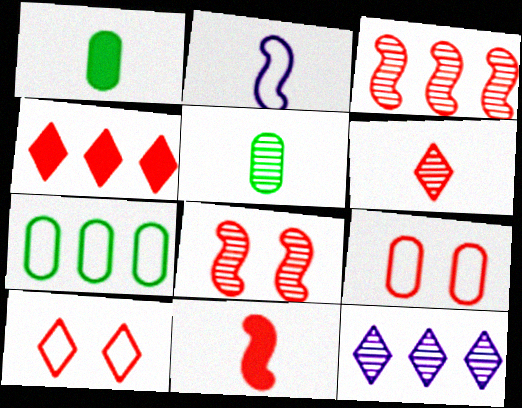[[1, 2, 6], 
[2, 7, 10], 
[4, 6, 10], 
[5, 8, 12]]